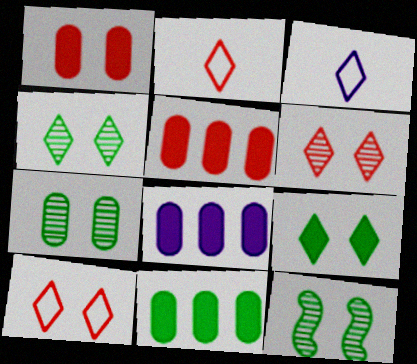[[2, 8, 12], 
[3, 5, 12], 
[4, 7, 12], 
[5, 8, 11]]